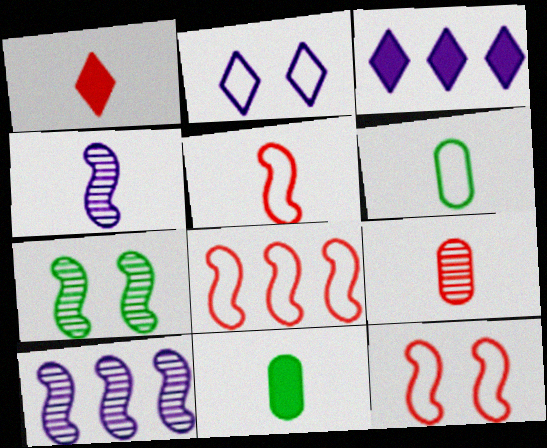[[1, 4, 6], 
[1, 5, 9], 
[2, 6, 8], 
[5, 8, 12]]